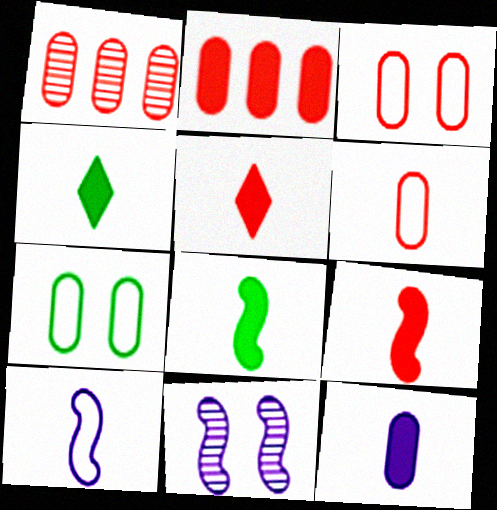[[1, 7, 12], 
[4, 9, 12], 
[5, 8, 12]]